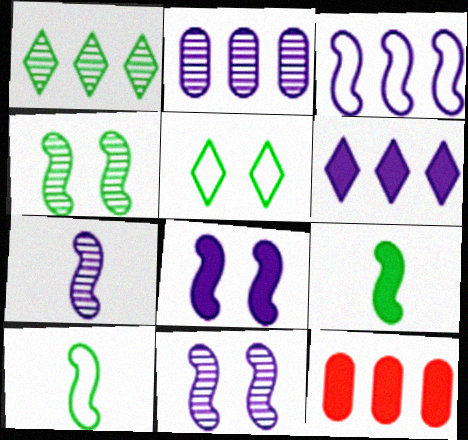[[1, 3, 12], 
[2, 3, 6], 
[3, 7, 8], 
[5, 7, 12]]